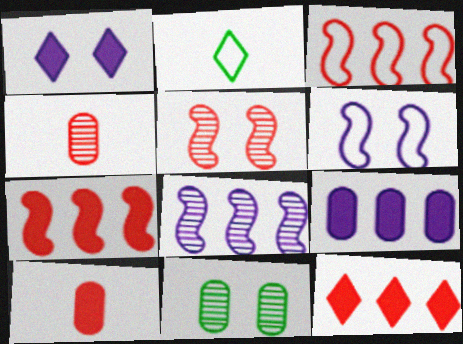[[2, 5, 9]]